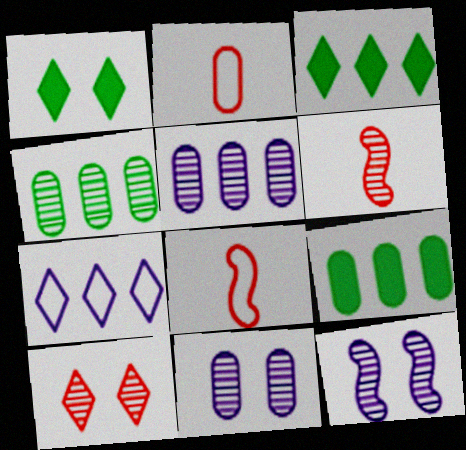[[1, 5, 8], 
[2, 3, 12], 
[2, 9, 11], 
[3, 8, 11]]